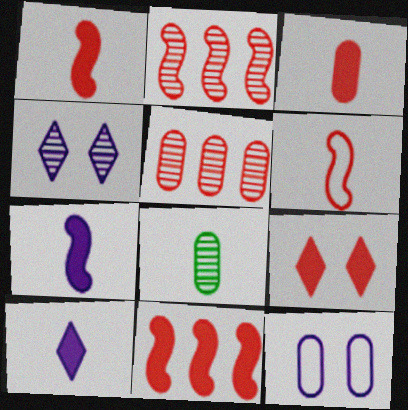[[2, 4, 8], 
[3, 9, 11], 
[5, 6, 9], 
[6, 8, 10]]